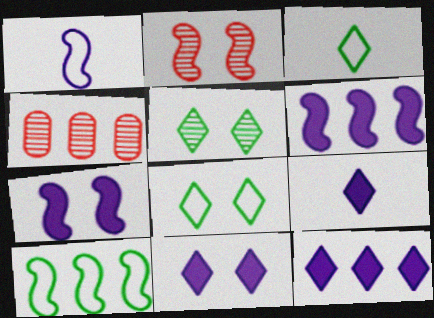[[3, 4, 7], 
[4, 10, 12], 
[9, 11, 12]]